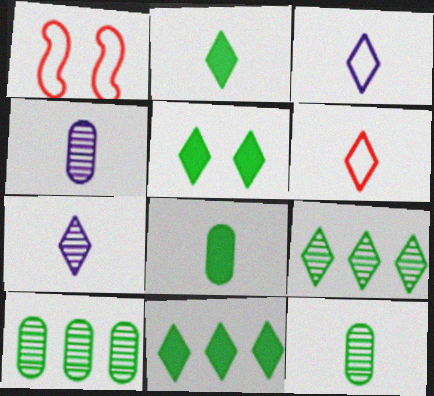[[1, 4, 11], 
[2, 5, 11], 
[2, 6, 7]]